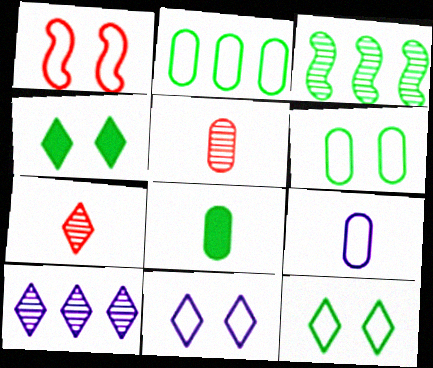[[1, 6, 11], 
[1, 8, 10], 
[3, 8, 12], 
[5, 8, 9]]